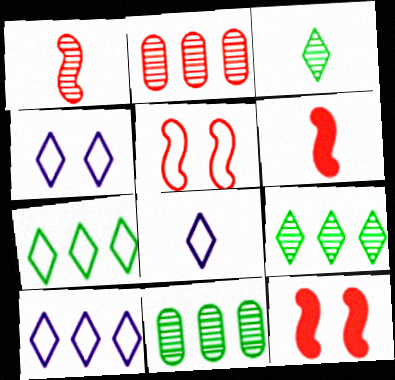[[4, 6, 11], 
[4, 8, 10], 
[8, 11, 12]]